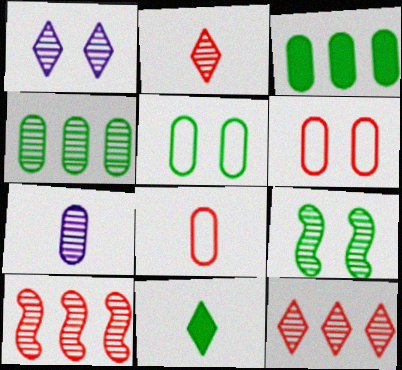[[3, 6, 7], 
[7, 9, 12]]